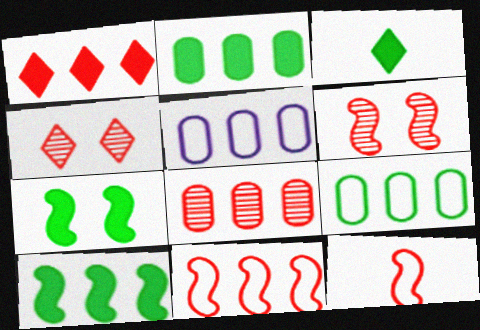[[1, 8, 11], 
[2, 3, 7], 
[2, 5, 8], 
[3, 5, 6]]